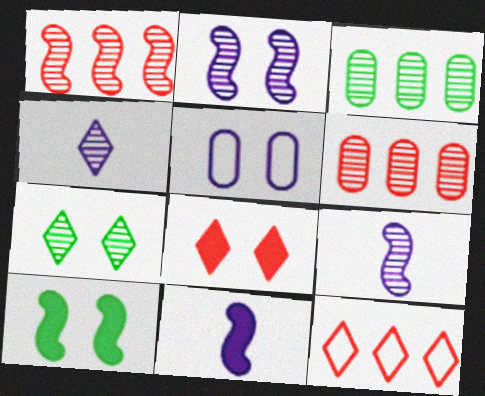[[6, 7, 9]]